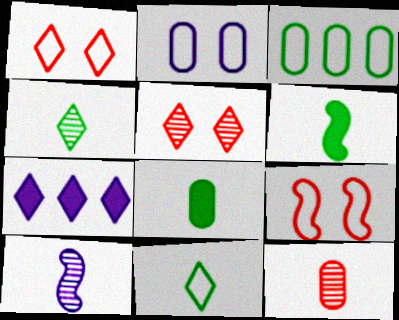[[1, 4, 7], 
[2, 7, 10], 
[4, 10, 12], 
[5, 7, 11]]